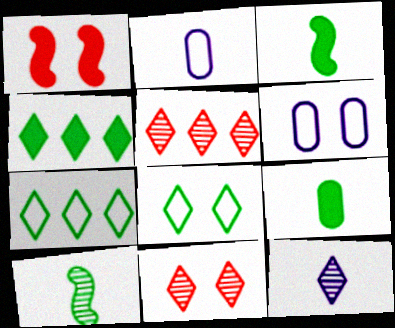[[3, 5, 6]]